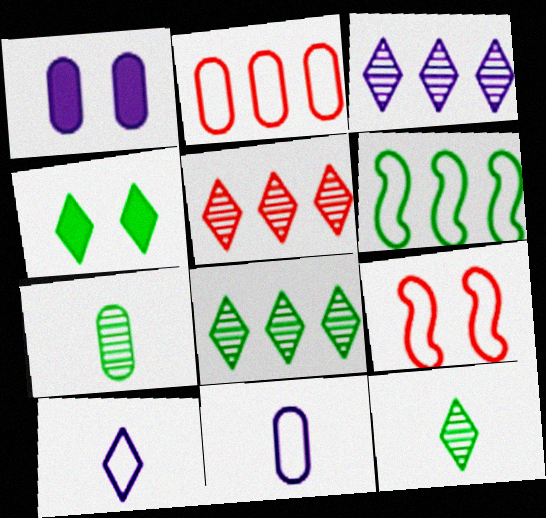[[1, 2, 7], 
[3, 5, 8], 
[4, 5, 10], 
[4, 6, 7]]